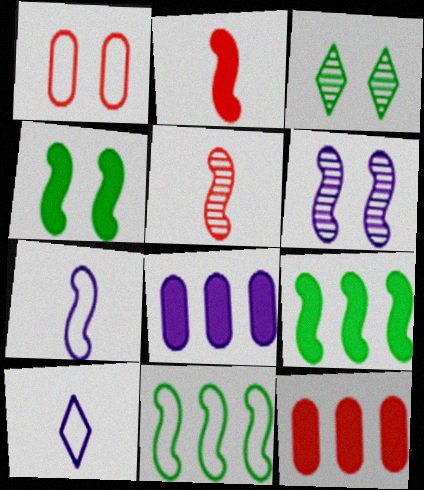[[1, 10, 11], 
[2, 6, 11], 
[3, 7, 12], 
[6, 8, 10]]